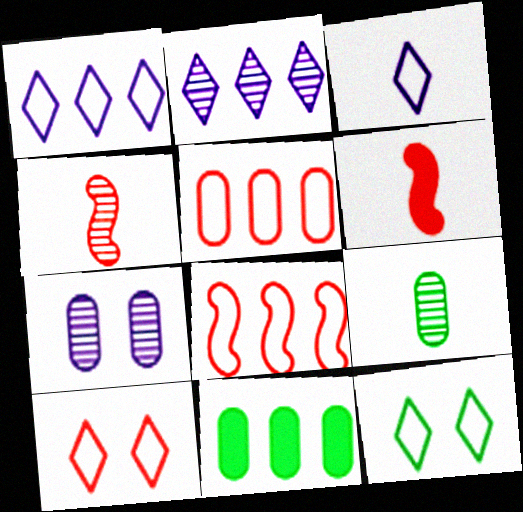[[2, 8, 11], 
[3, 6, 9]]